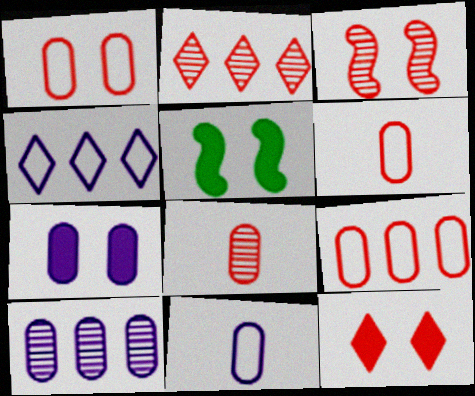[[1, 3, 12], 
[1, 6, 9], 
[2, 3, 8], 
[2, 5, 11], 
[4, 5, 8], 
[5, 7, 12], 
[7, 10, 11]]